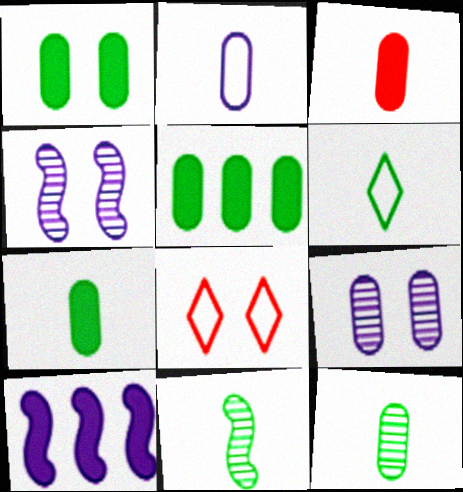[[1, 4, 8], 
[1, 5, 7], 
[2, 3, 12], 
[6, 7, 11], 
[8, 10, 12]]